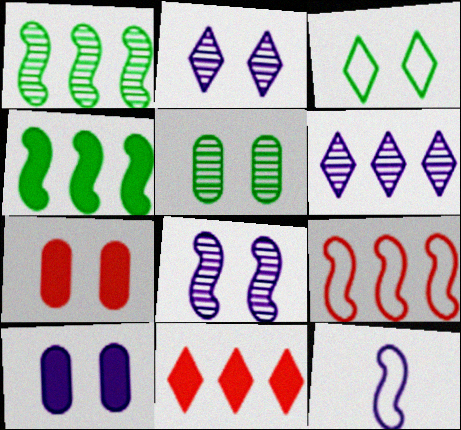[[3, 7, 8], 
[5, 11, 12], 
[6, 10, 12]]